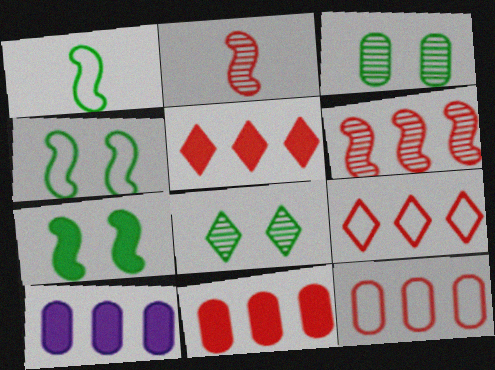[[5, 6, 12], 
[6, 9, 11]]